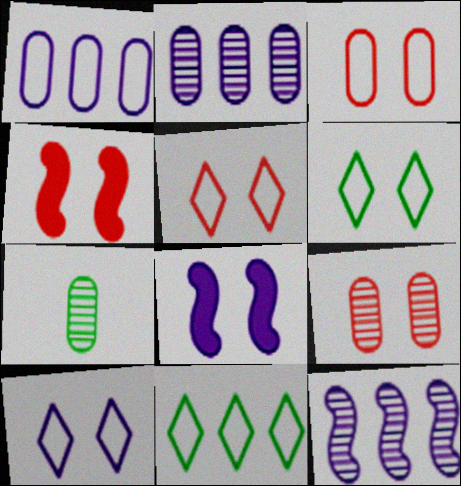[[2, 7, 9], 
[4, 5, 9], 
[5, 6, 10], 
[6, 8, 9]]